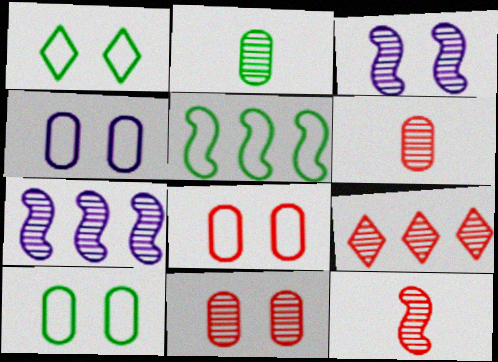[[2, 3, 9], 
[4, 8, 10], 
[9, 11, 12]]